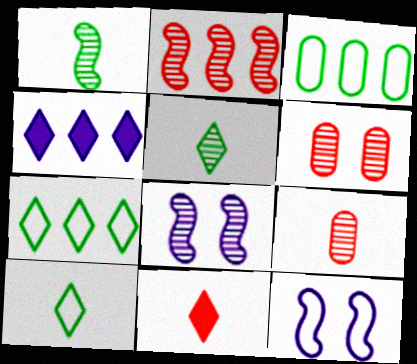[[1, 2, 8], 
[2, 3, 4], 
[3, 8, 11]]